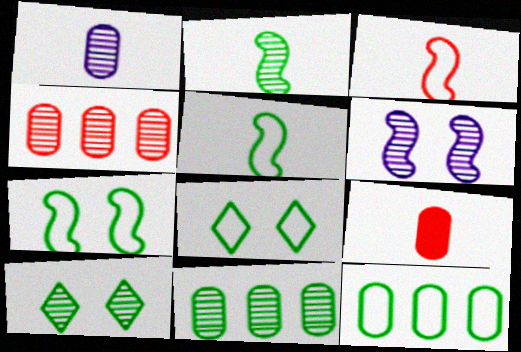[[2, 10, 11], 
[5, 8, 12]]